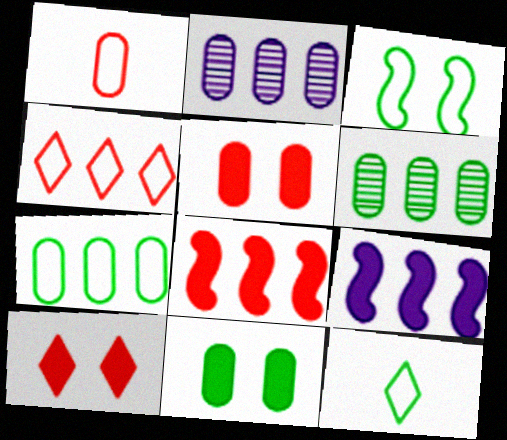[[1, 2, 11], 
[3, 7, 12], 
[4, 6, 9]]